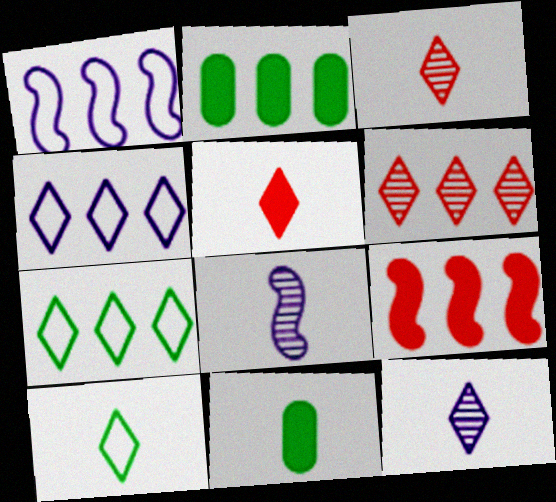[[1, 2, 6], 
[5, 10, 12]]